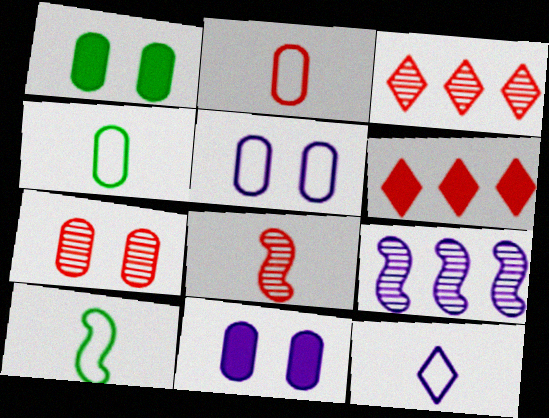[[1, 5, 7], 
[2, 10, 12], 
[3, 7, 8], 
[3, 10, 11], 
[9, 11, 12]]